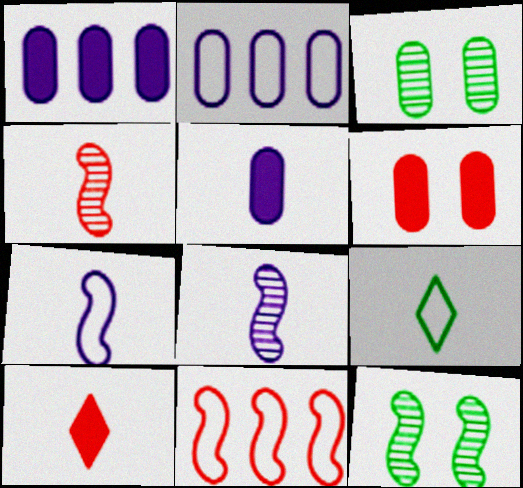[[2, 10, 12], 
[4, 5, 9]]